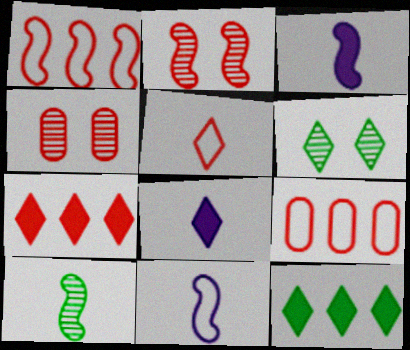[[3, 6, 9], 
[4, 11, 12]]